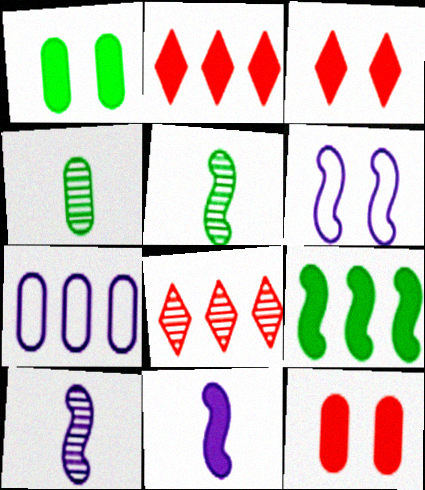[[1, 2, 11], 
[2, 4, 6], 
[3, 5, 7], 
[4, 7, 12], 
[7, 8, 9]]